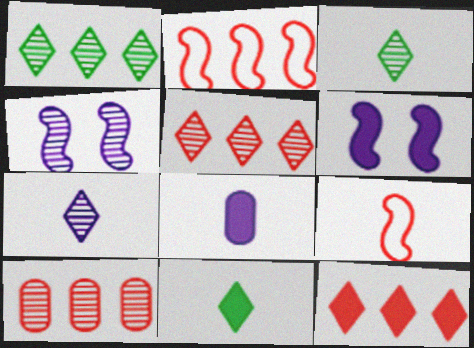[[2, 10, 12], 
[3, 4, 10], 
[3, 8, 9]]